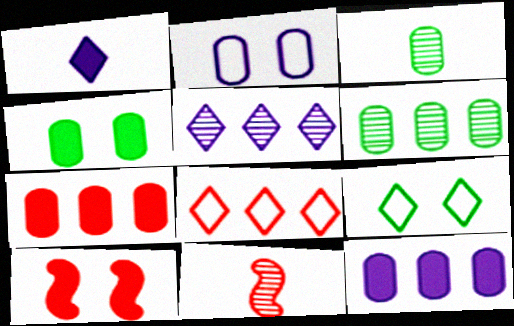[[2, 3, 7], 
[9, 11, 12]]